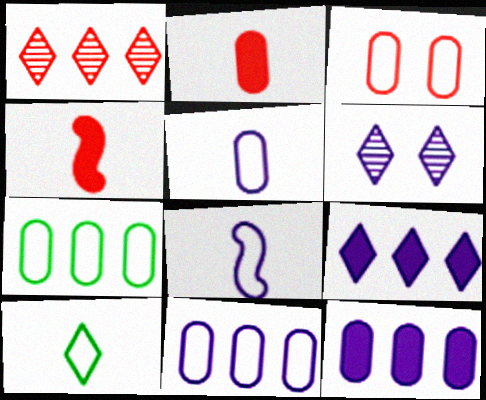[[1, 3, 4], 
[3, 5, 7], 
[4, 6, 7], 
[6, 8, 12]]